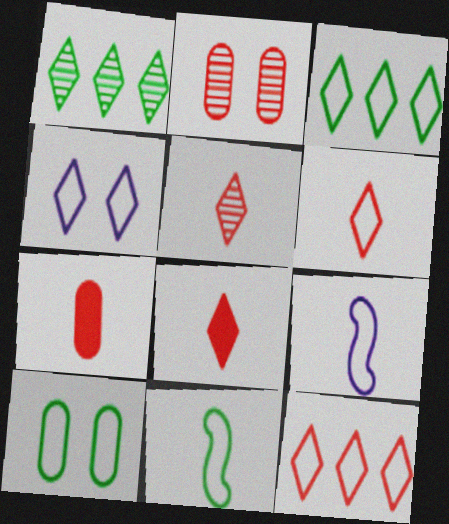[[1, 4, 8], 
[3, 4, 6], 
[3, 10, 11], 
[5, 6, 8], 
[9, 10, 12]]